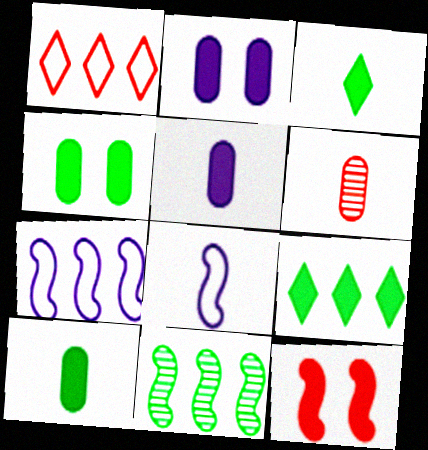[[1, 6, 12], 
[3, 6, 8], 
[5, 9, 12], 
[8, 11, 12]]